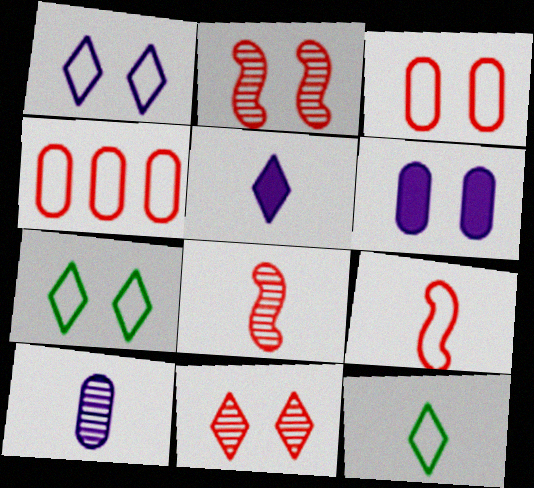[[2, 6, 7]]